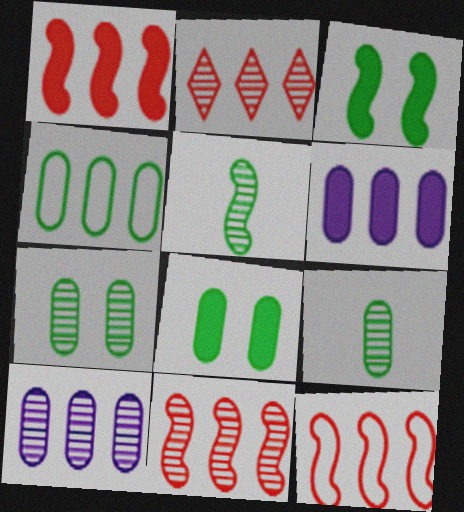[[1, 11, 12], 
[4, 8, 9]]